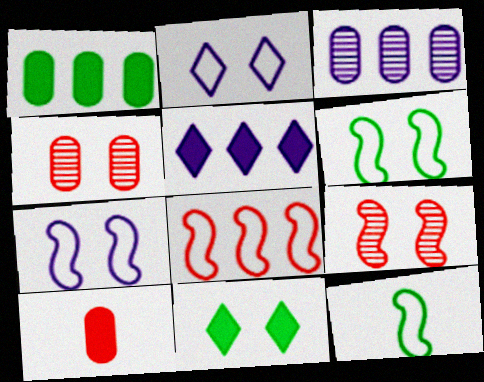[[4, 5, 12], 
[4, 7, 11], 
[7, 8, 12]]